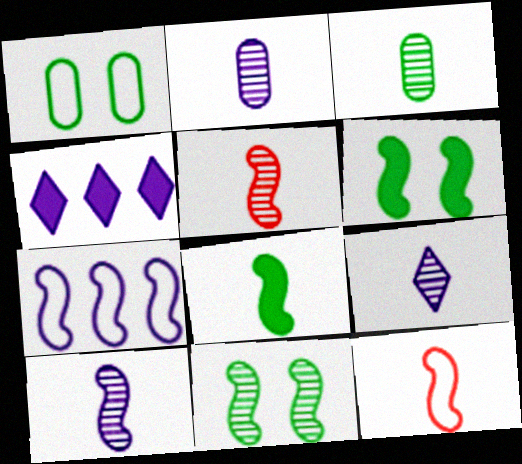[[1, 4, 5], 
[2, 9, 10], 
[3, 5, 9], 
[5, 6, 7], 
[8, 10, 12]]